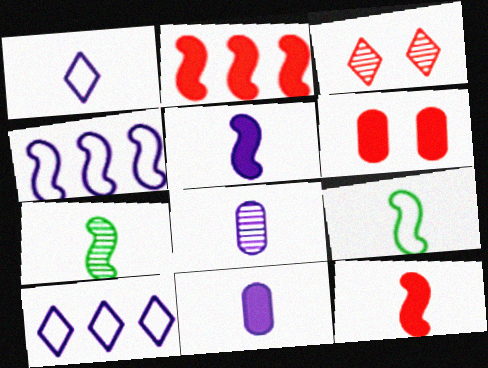[[1, 5, 8], 
[6, 7, 10]]